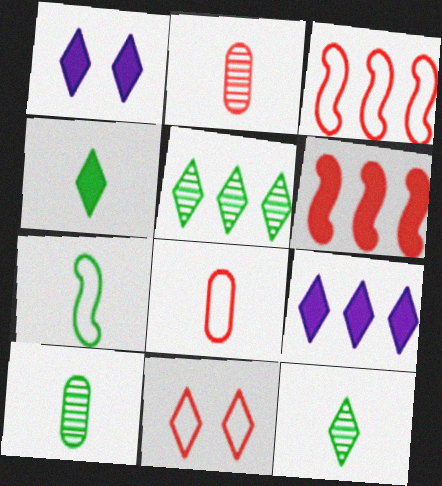[[1, 3, 10], 
[2, 6, 11], 
[3, 8, 11], 
[4, 7, 10], 
[9, 11, 12]]